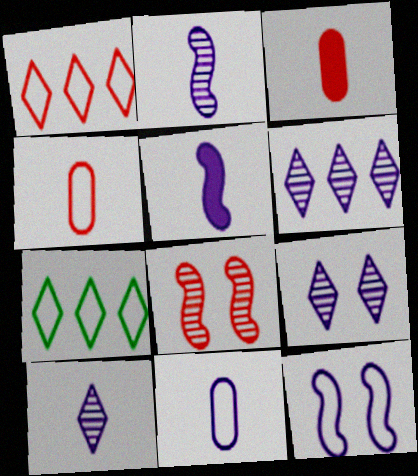[[1, 3, 8], 
[4, 7, 12], 
[5, 10, 11], 
[6, 9, 10]]